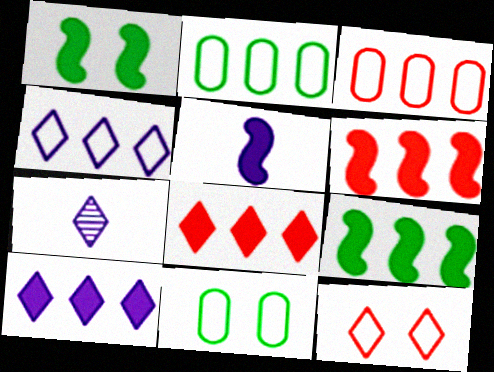[[1, 3, 7], 
[1, 5, 6], 
[6, 7, 11]]